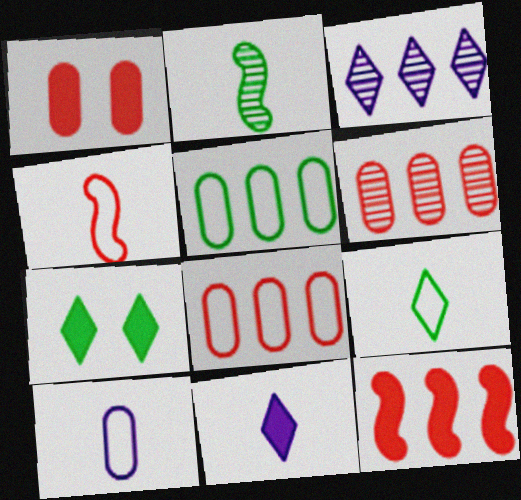[[2, 5, 7], 
[3, 5, 12], 
[4, 9, 10]]